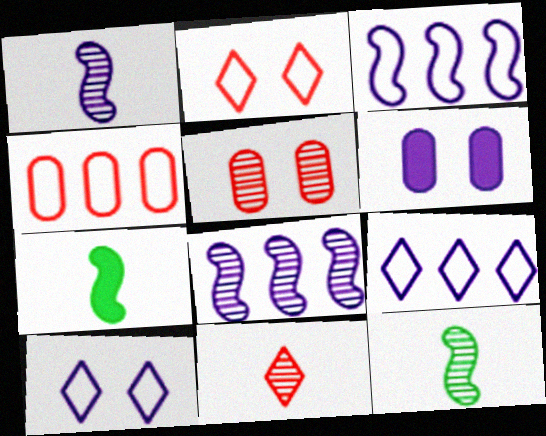[[1, 6, 9], 
[5, 7, 9]]